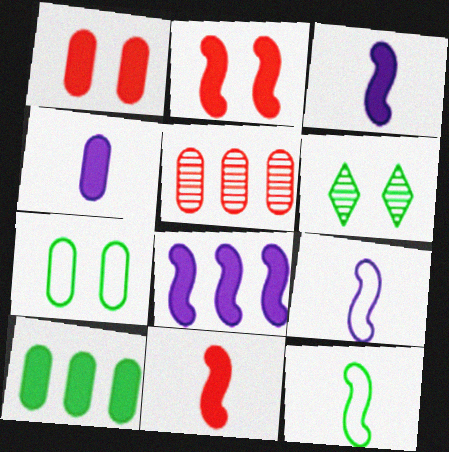[[1, 4, 10], 
[4, 5, 7], 
[6, 10, 12]]